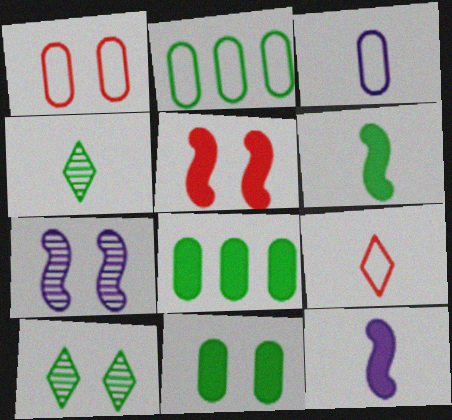[[1, 2, 3], 
[2, 6, 10], 
[7, 8, 9]]